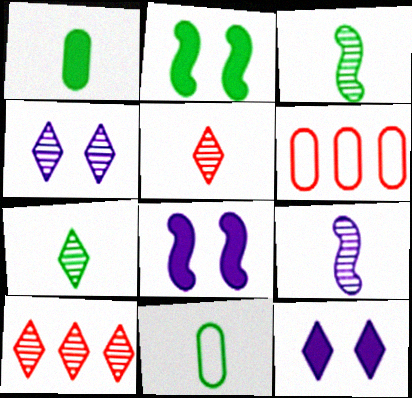[[3, 6, 12], 
[4, 7, 10], 
[6, 7, 8], 
[8, 10, 11]]